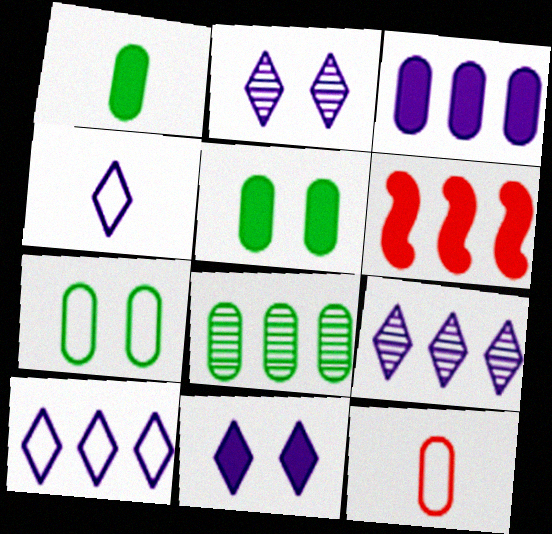[[1, 6, 11], 
[1, 7, 8], 
[4, 9, 11], 
[6, 8, 10]]